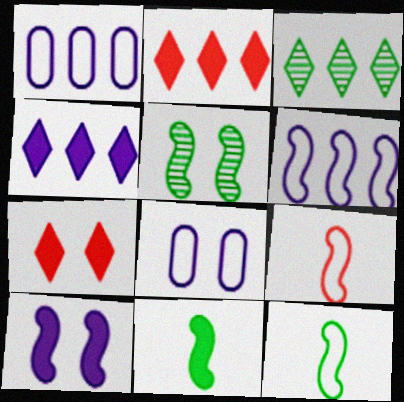[[5, 7, 8]]